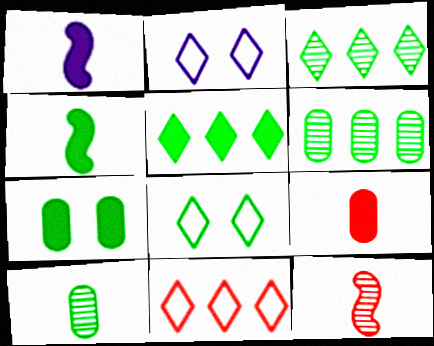[[4, 5, 7], 
[4, 6, 8]]